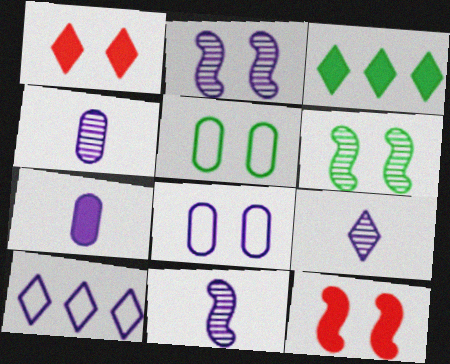[[1, 2, 5], 
[1, 6, 8], 
[2, 7, 10], 
[3, 7, 12], 
[4, 9, 11]]